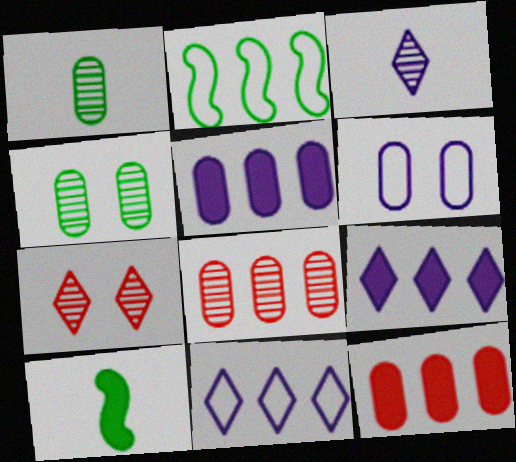[[1, 6, 12], 
[2, 8, 9]]